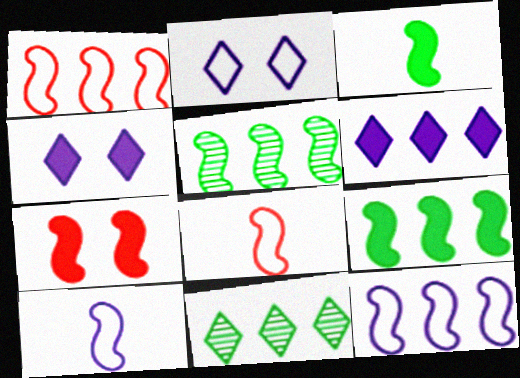[[5, 7, 10]]